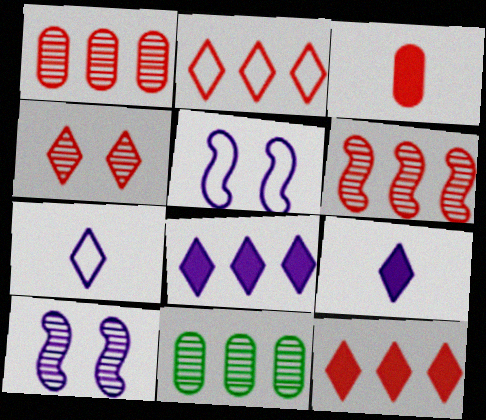[]